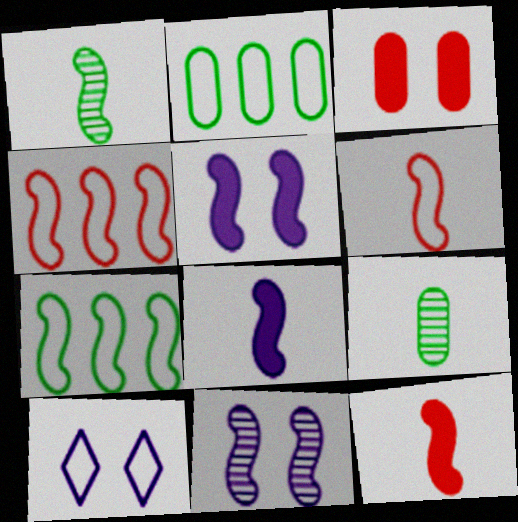[[1, 4, 5], 
[1, 6, 8], 
[2, 6, 10], 
[7, 11, 12]]